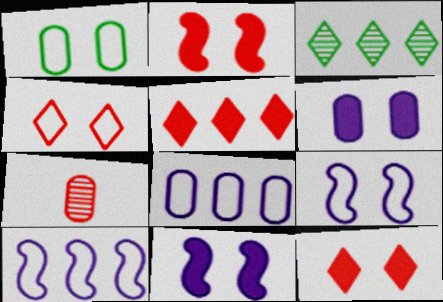[[1, 4, 9]]